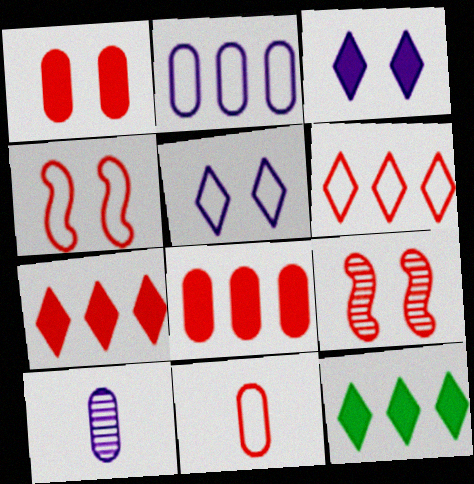[[4, 6, 11], 
[4, 10, 12], 
[7, 9, 11]]